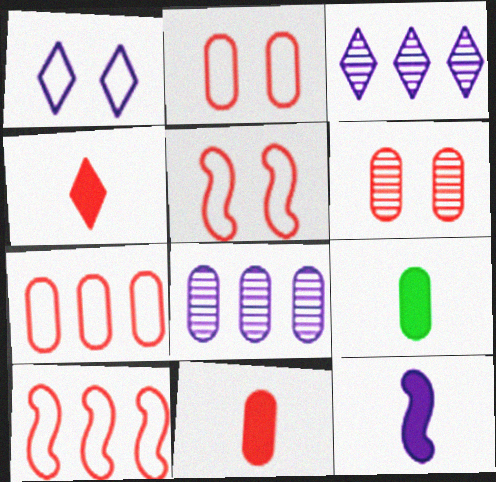[[1, 8, 12], 
[2, 8, 9], 
[3, 5, 9], 
[4, 6, 10], 
[4, 9, 12], 
[6, 7, 11]]